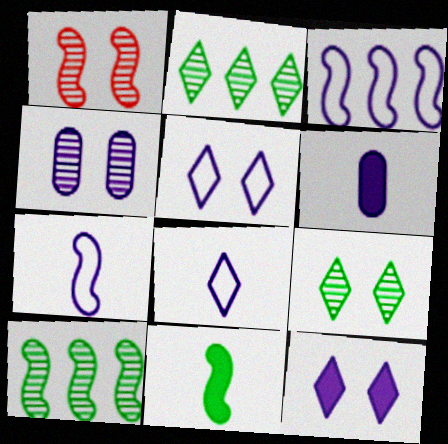[[1, 3, 11], 
[1, 4, 9]]